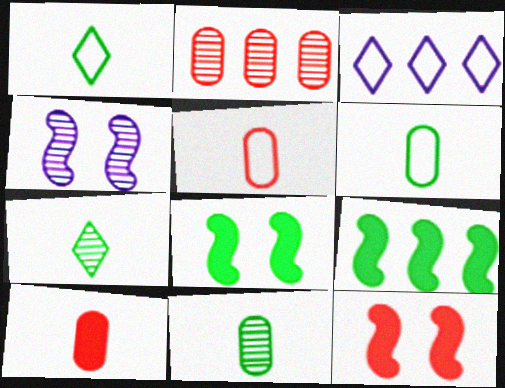[[2, 3, 9], 
[2, 4, 7], 
[3, 11, 12]]